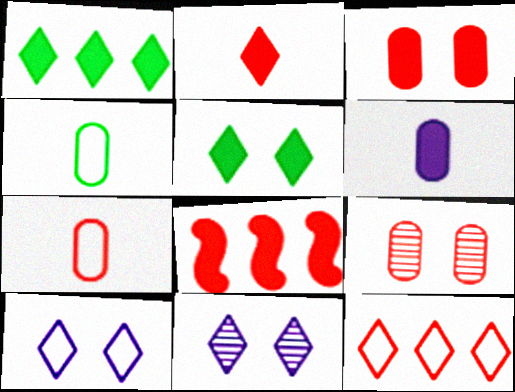[[2, 3, 8], 
[4, 8, 11], 
[5, 6, 8]]